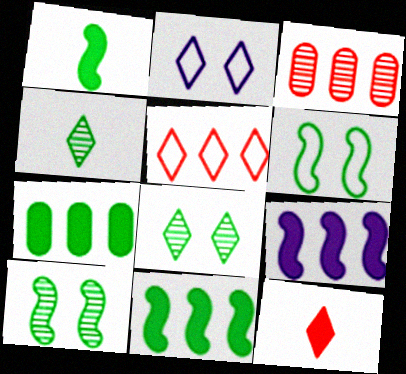[[1, 2, 3], 
[4, 6, 7]]